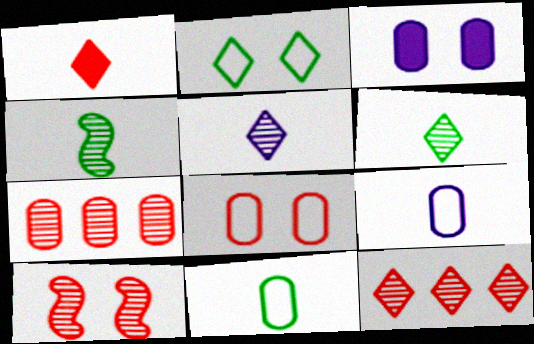[[1, 4, 9], 
[2, 3, 10], 
[3, 7, 11]]